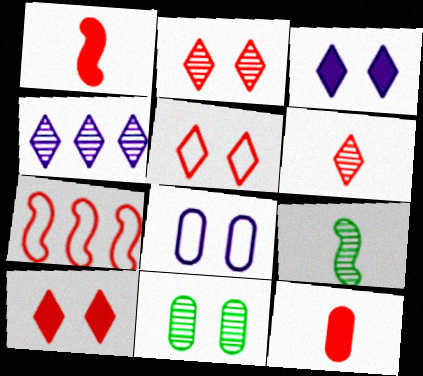[[2, 5, 10], 
[2, 7, 12]]